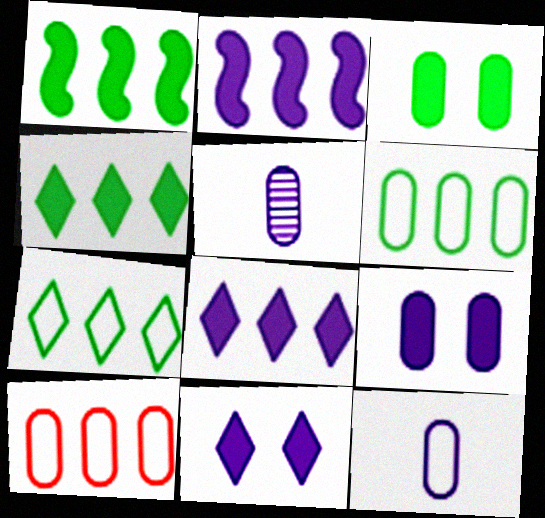[[3, 5, 10]]